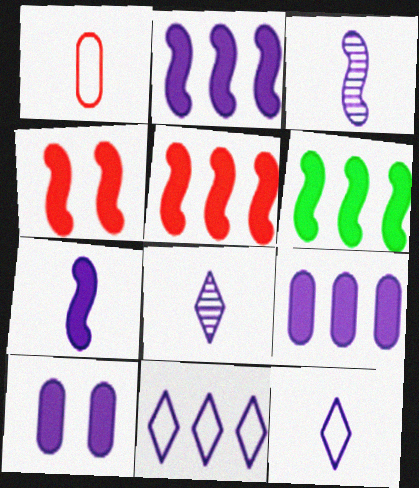[[2, 5, 6], 
[3, 10, 11], 
[4, 6, 7]]